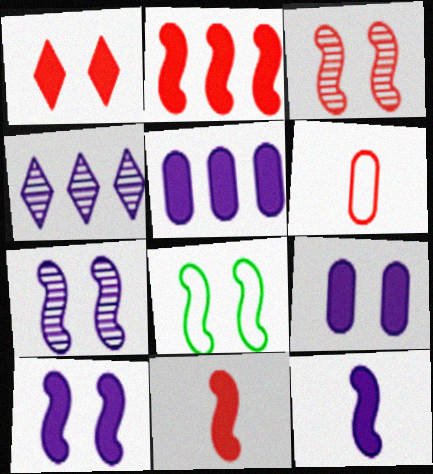[[3, 8, 10]]